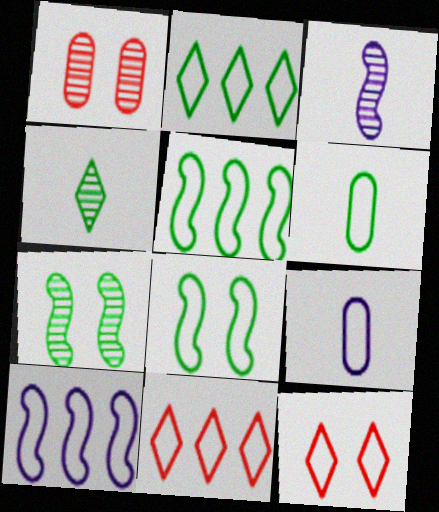[[2, 6, 8], 
[5, 9, 12], 
[6, 10, 12], 
[8, 9, 11]]